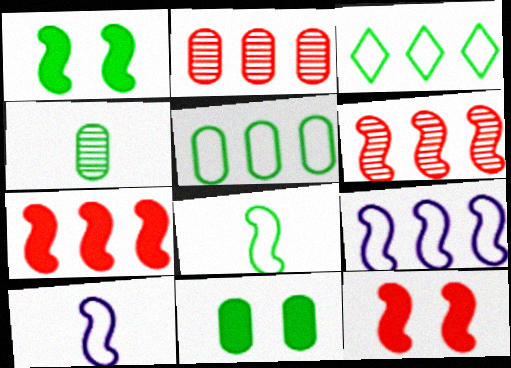[[1, 3, 4], 
[1, 6, 10], 
[4, 5, 11]]